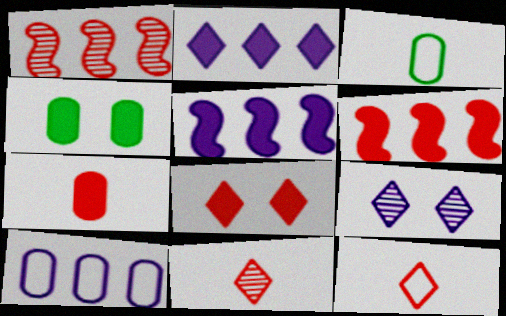[[3, 6, 9], 
[6, 7, 8]]